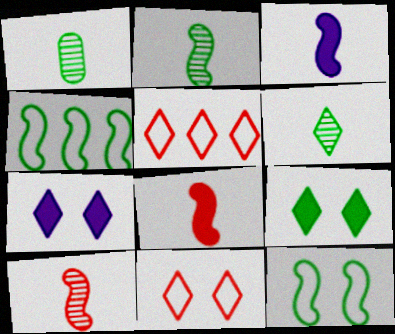[[1, 2, 6], 
[1, 4, 9], 
[5, 6, 7]]